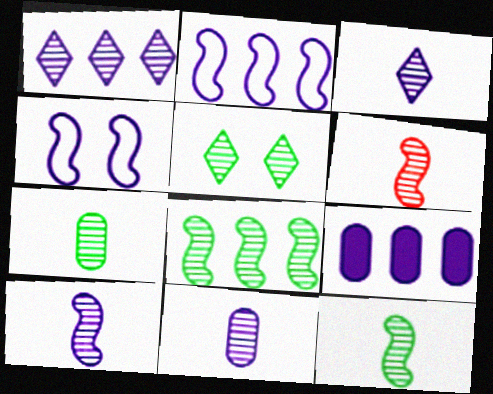[[1, 2, 9], 
[3, 4, 9], 
[3, 6, 7], 
[3, 10, 11], 
[5, 7, 8], 
[6, 10, 12]]